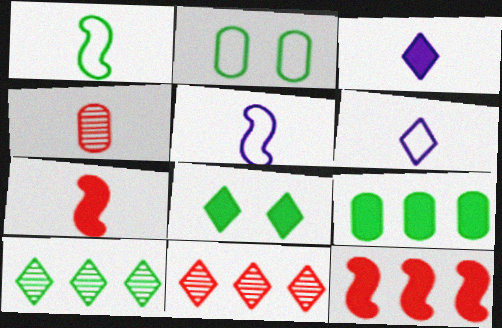[[1, 3, 4], 
[6, 8, 11]]